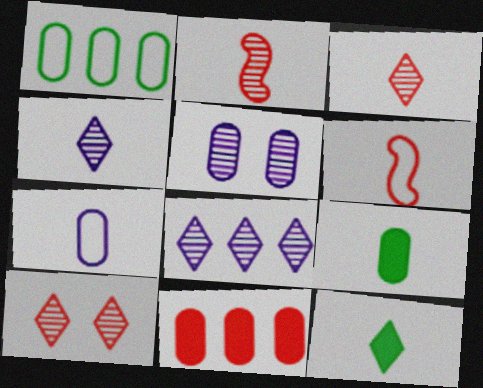[[2, 7, 12], 
[4, 6, 9], 
[6, 10, 11]]